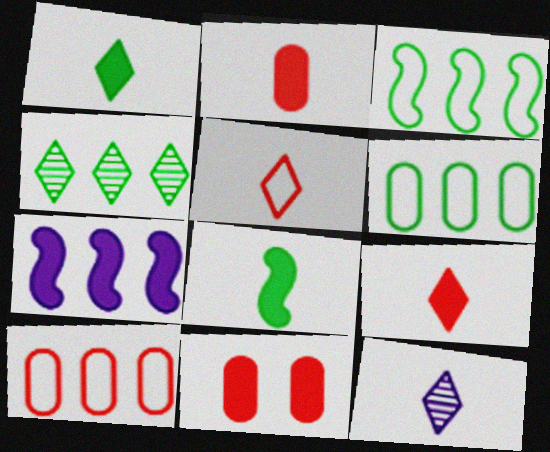[[1, 5, 12], 
[1, 7, 11], 
[3, 11, 12], 
[4, 7, 10]]